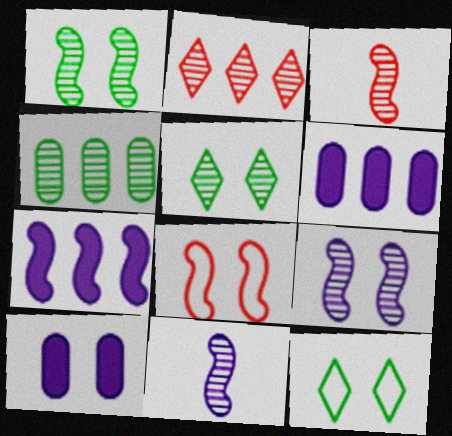[[3, 6, 12], 
[5, 8, 10]]